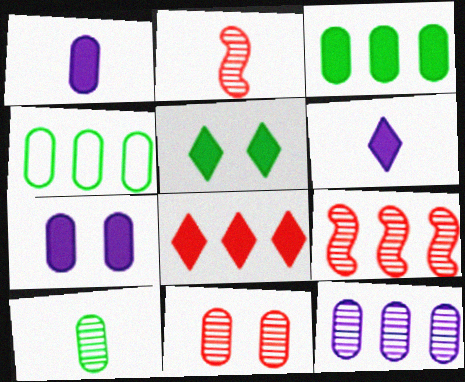[[1, 4, 11], 
[5, 6, 8], 
[10, 11, 12]]